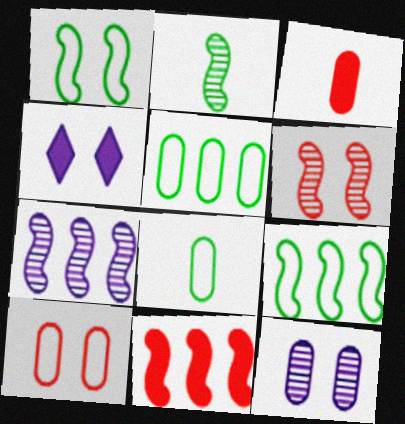[[2, 6, 7], 
[3, 5, 12], 
[7, 9, 11]]